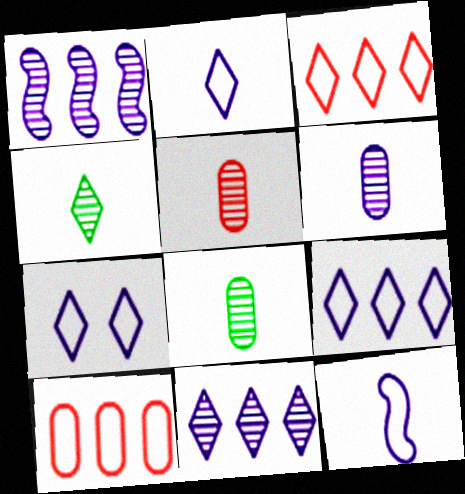[[2, 7, 9], 
[5, 6, 8]]